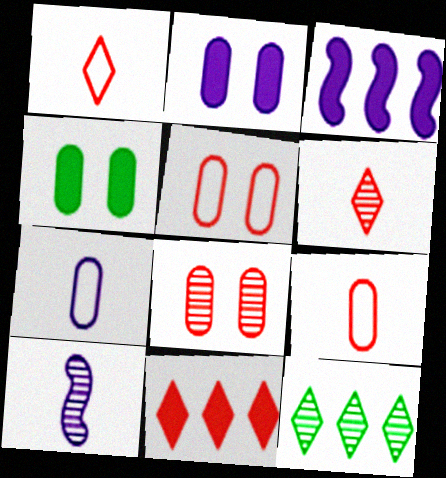[[8, 10, 12]]